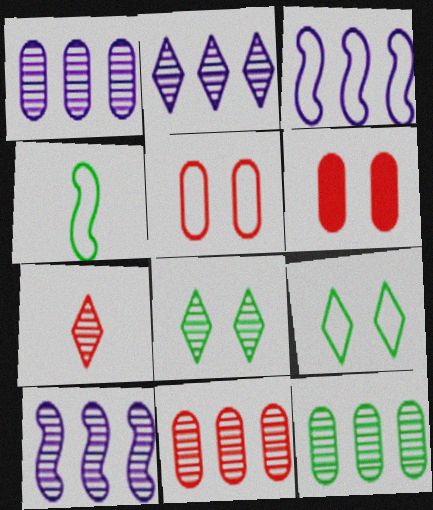[[1, 2, 10], 
[1, 11, 12], 
[2, 4, 6], 
[2, 7, 8]]